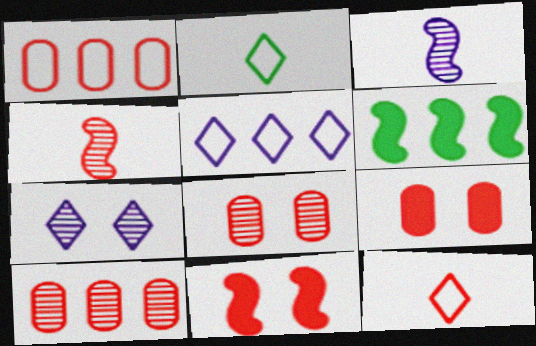[[5, 6, 10], 
[10, 11, 12]]